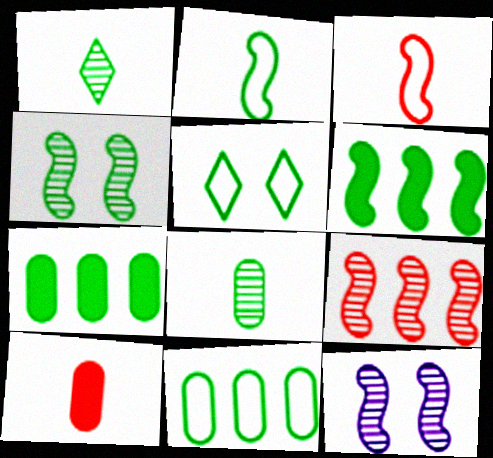[[2, 4, 6], 
[2, 5, 11], 
[3, 6, 12], 
[5, 6, 8]]